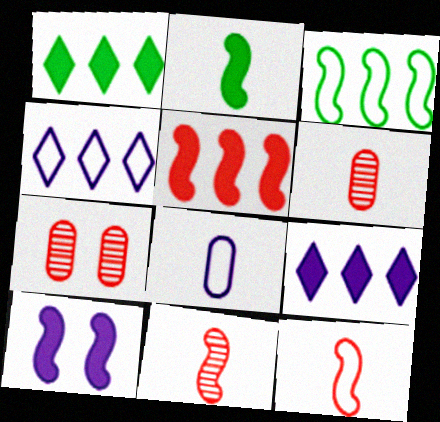[[2, 4, 7], 
[2, 5, 10], 
[3, 10, 11]]